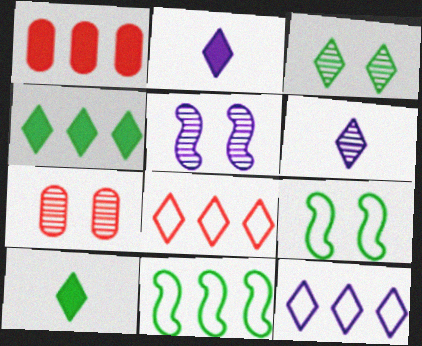[[1, 6, 9], 
[2, 3, 8], 
[2, 7, 11], 
[3, 5, 7]]